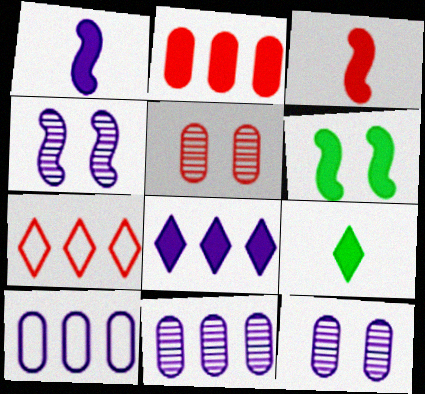[[3, 5, 7]]